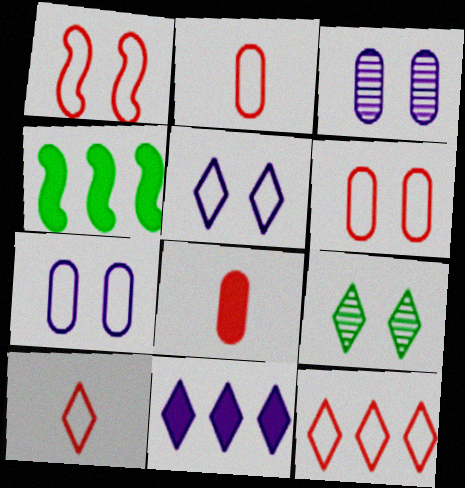[[1, 2, 12], 
[3, 4, 10], 
[9, 10, 11]]